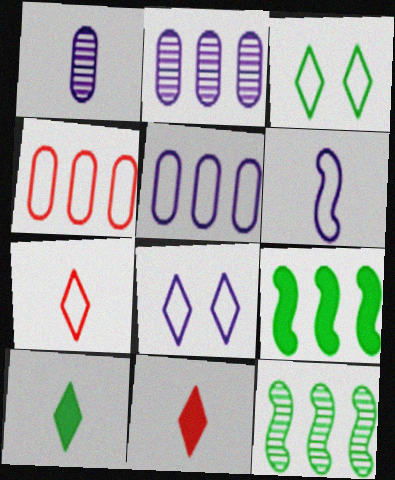[[3, 4, 6], 
[5, 6, 8]]